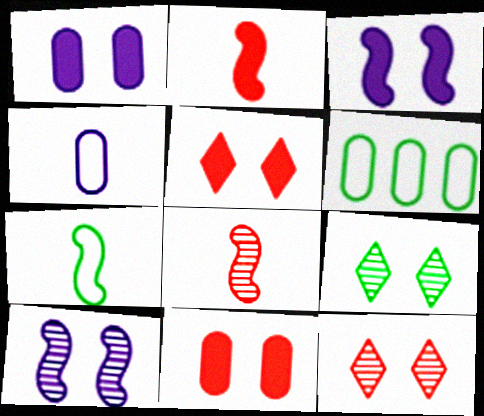[]